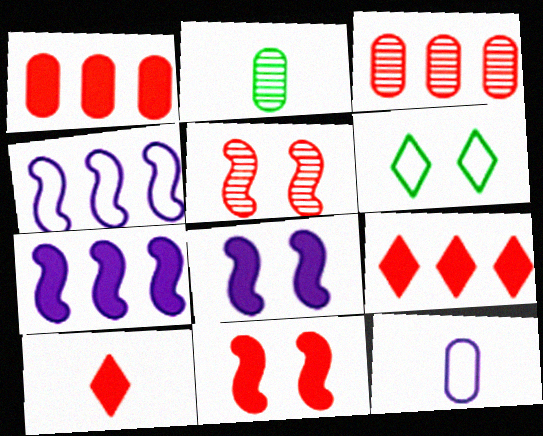[[1, 10, 11]]